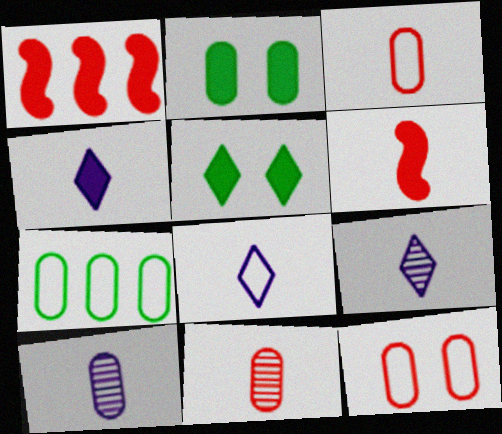[[1, 2, 4], 
[4, 8, 9]]